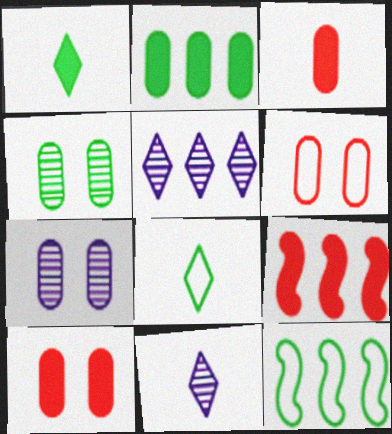[[1, 4, 12], 
[7, 8, 9], 
[10, 11, 12]]